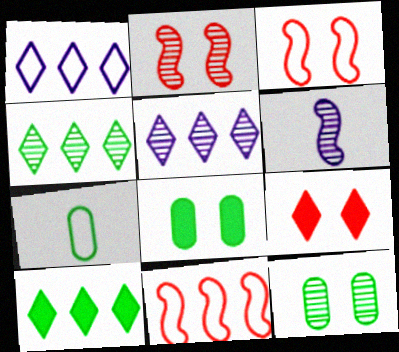[[1, 3, 7]]